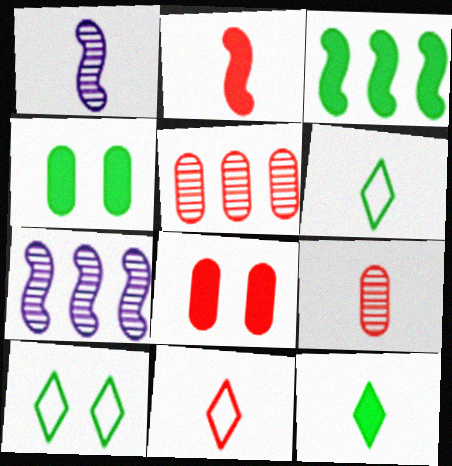[[2, 9, 11], 
[3, 4, 12], 
[4, 7, 11], 
[6, 7, 8]]